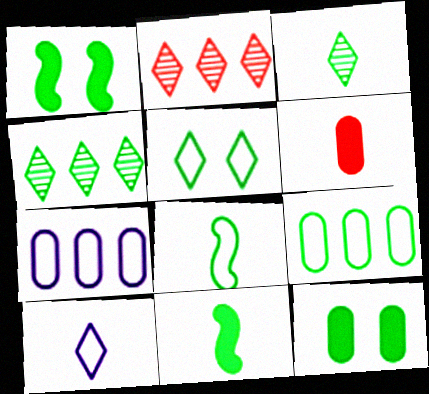[[1, 3, 9], 
[4, 8, 12], 
[5, 8, 9]]